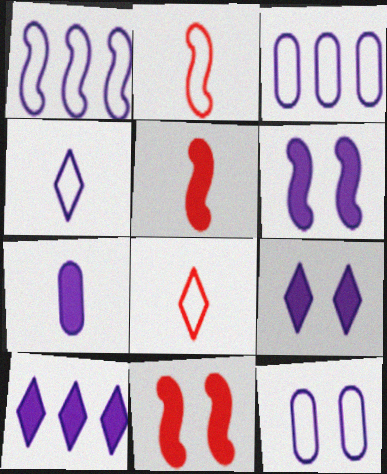[[1, 4, 12], 
[6, 7, 10]]